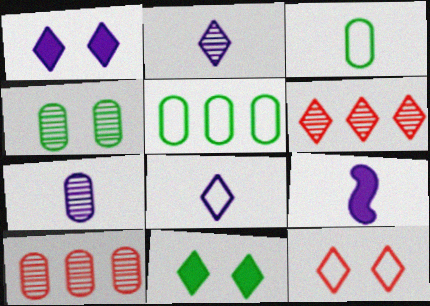[[4, 7, 10], 
[6, 8, 11], 
[7, 8, 9]]